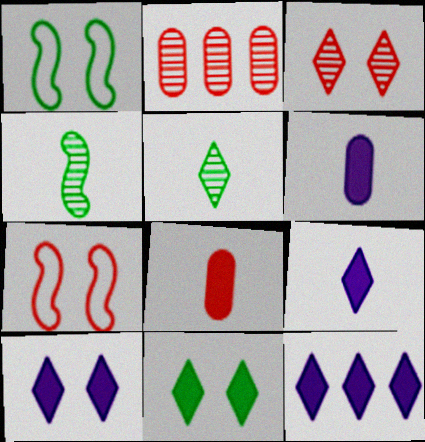[[1, 2, 9], 
[9, 10, 12]]